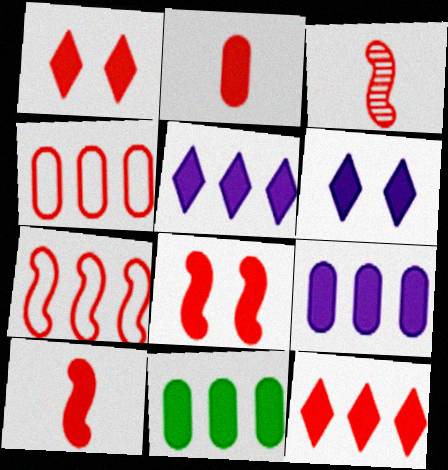[[1, 3, 4], 
[2, 8, 12], 
[3, 7, 8], 
[6, 10, 11]]